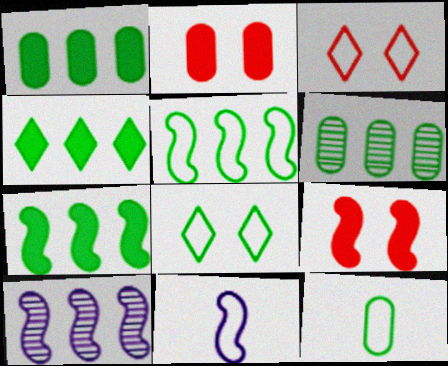[[1, 4, 7], 
[4, 5, 6], 
[5, 8, 12]]